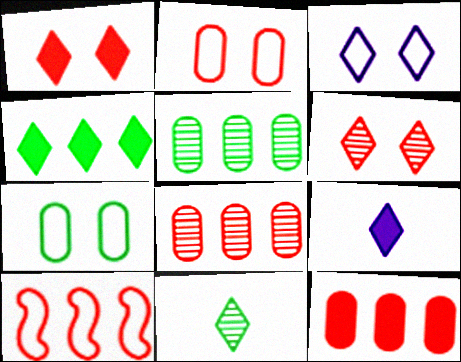[[1, 4, 9]]